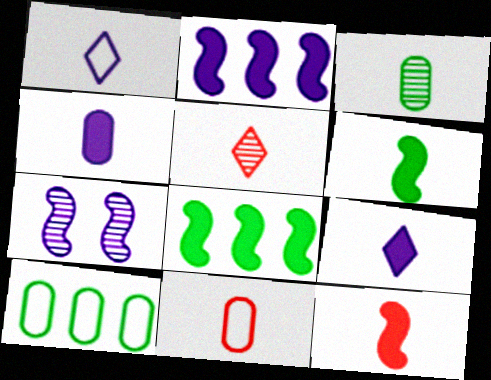[[1, 3, 12], 
[3, 4, 11], 
[5, 11, 12]]